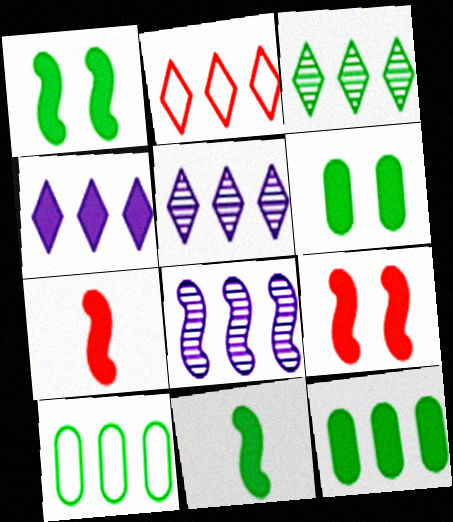[[2, 3, 4], 
[2, 8, 12], 
[4, 6, 7]]